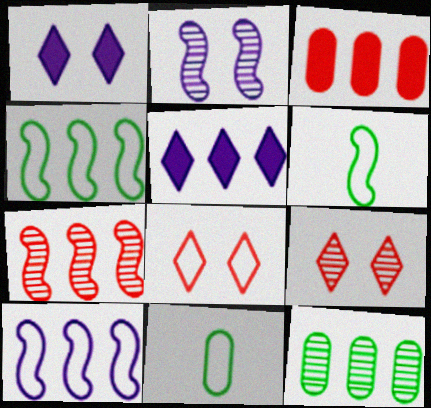[[1, 7, 11], 
[8, 10, 11]]